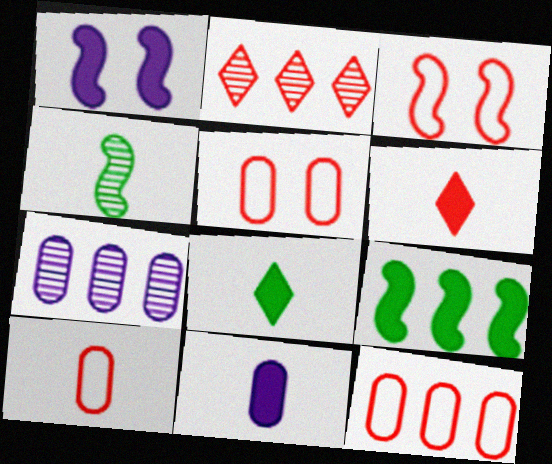[[3, 7, 8], 
[5, 10, 12]]